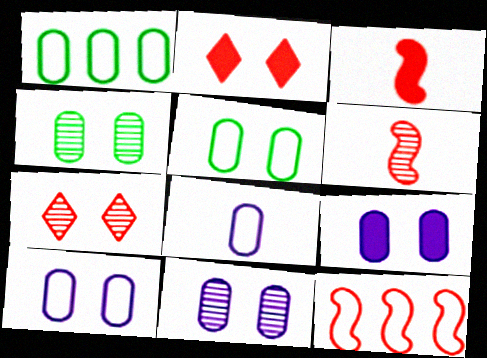[[9, 10, 11]]